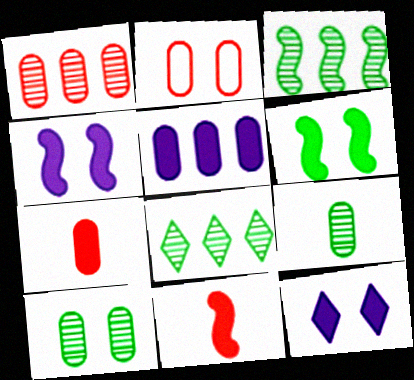[[1, 2, 7], 
[2, 5, 9]]